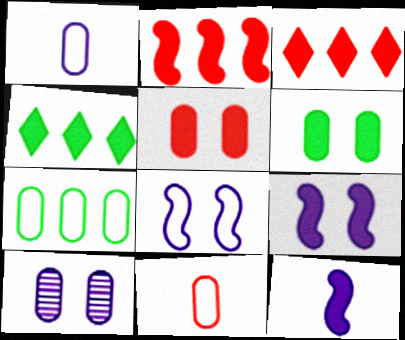[[3, 6, 12], 
[4, 5, 12]]